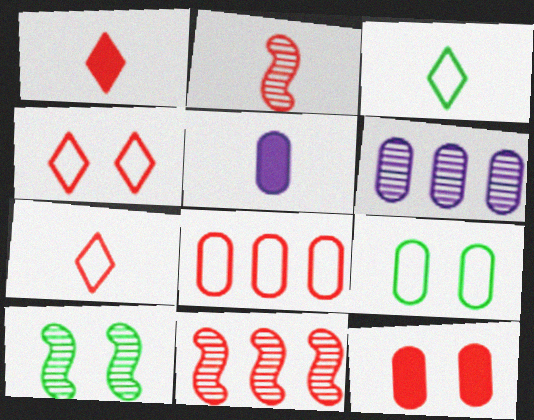[[2, 3, 5], 
[7, 11, 12]]